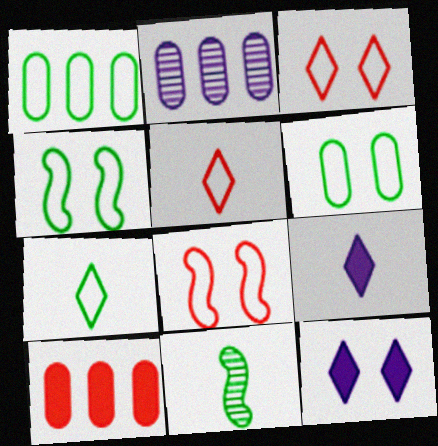[[1, 2, 10], 
[1, 4, 7]]